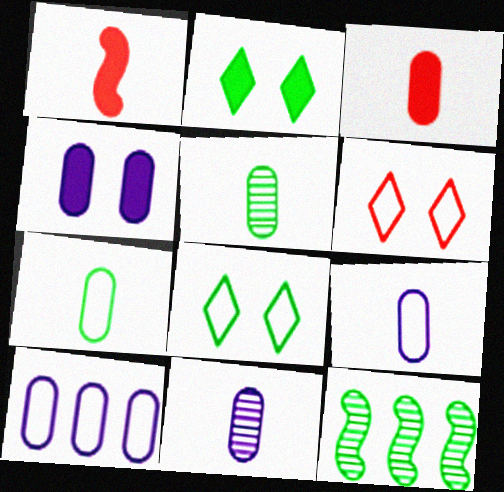[[2, 7, 12], 
[3, 5, 9], 
[3, 7, 11], 
[4, 10, 11]]